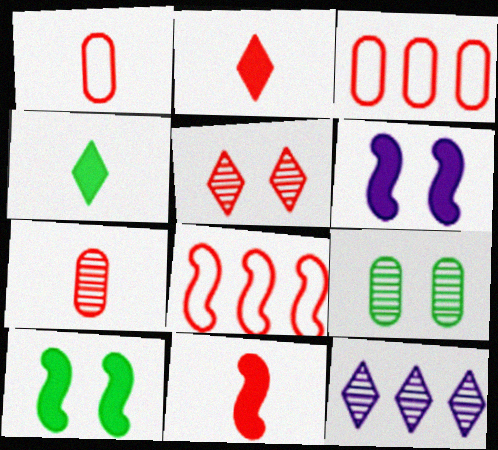[[1, 10, 12], 
[3, 5, 11]]